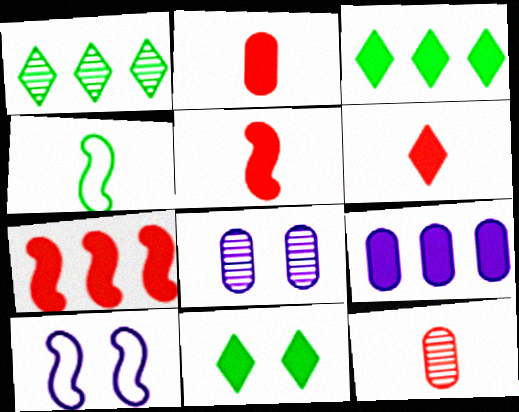[[1, 2, 10], 
[2, 5, 6], 
[3, 7, 9], 
[3, 10, 12], 
[5, 9, 11]]